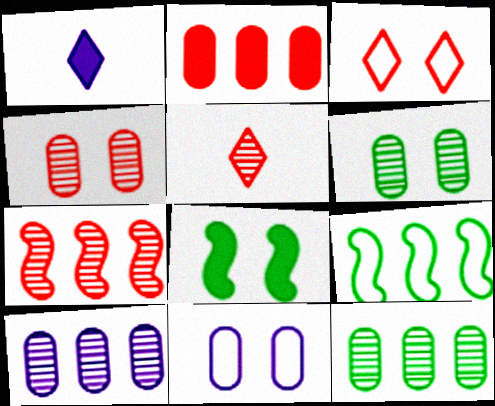[[1, 2, 8], 
[1, 4, 9], 
[4, 5, 7]]